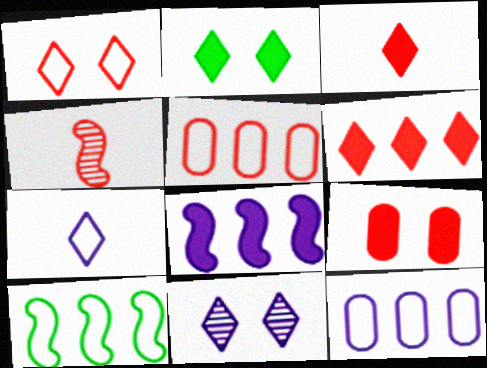[[1, 2, 11], 
[2, 4, 12]]